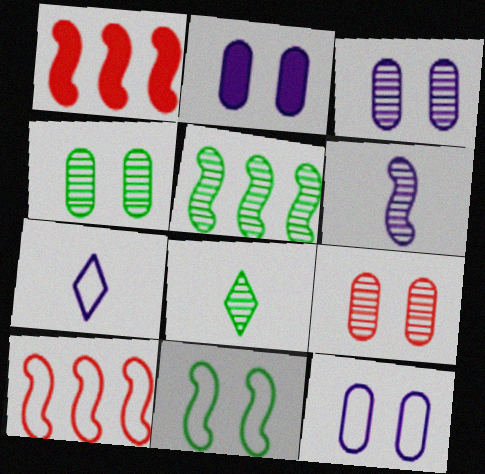[[1, 4, 7], 
[1, 6, 11], 
[1, 8, 12], 
[2, 3, 12], 
[2, 8, 10], 
[3, 4, 9], 
[4, 5, 8]]